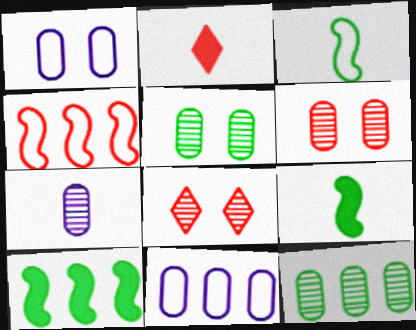[[2, 3, 7], 
[2, 4, 6], 
[6, 7, 12], 
[8, 9, 11]]